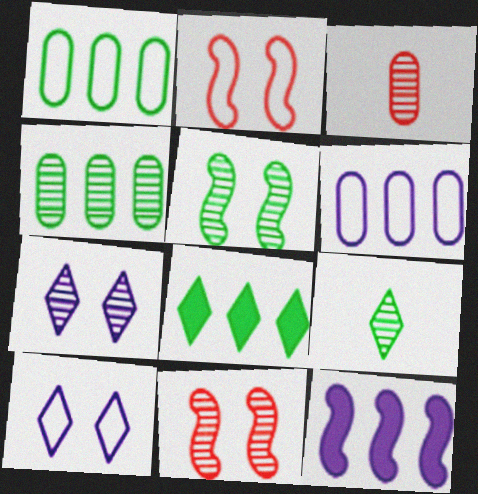[[4, 5, 9]]